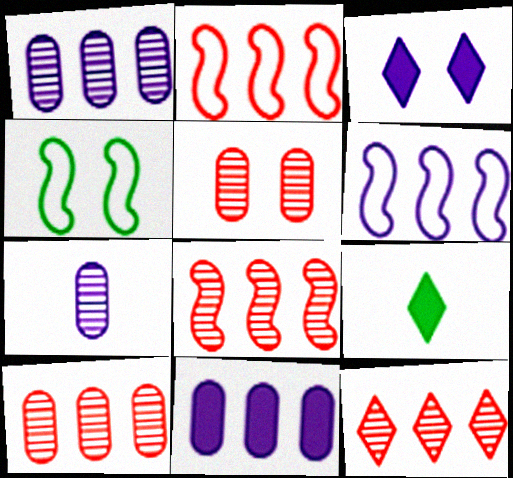[[3, 4, 5], 
[3, 6, 7], 
[5, 6, 9], 
[8, 10, 12]]